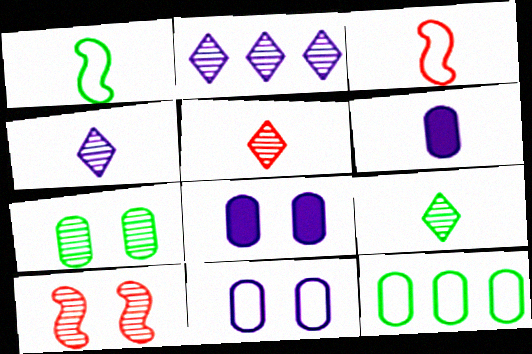[[1, 5, 6], 
[3, 6, 9], 
[4, 5, 9]]